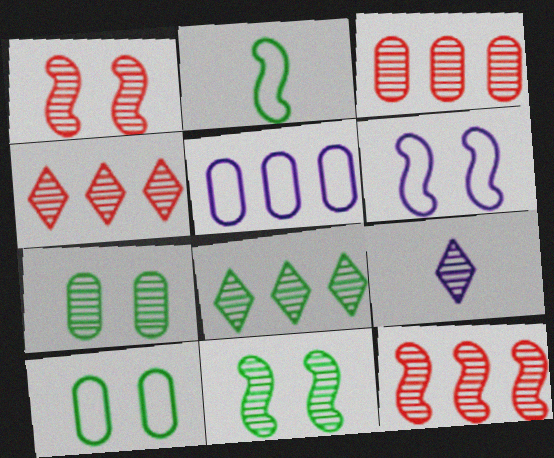[[3, 4, 12], 
[3, 9, 11], 
[7, 9, 12]]